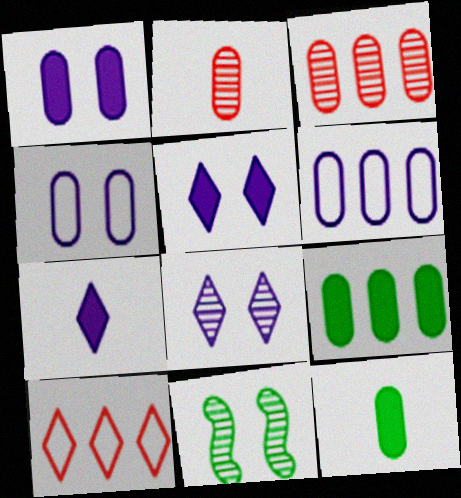[[2, 4, 9], 
[3, 4, 12], 
[3, 6, 9]]